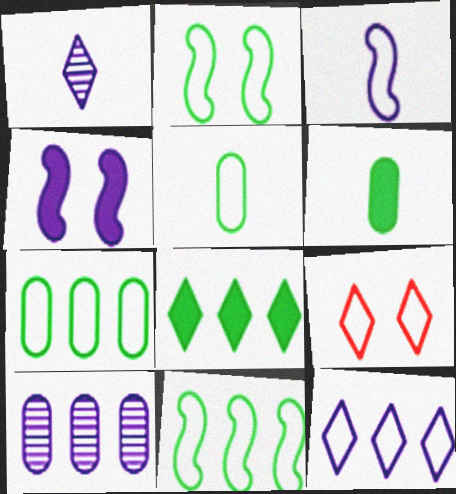[[1, 8, 9], 
[3, 7, 9]]